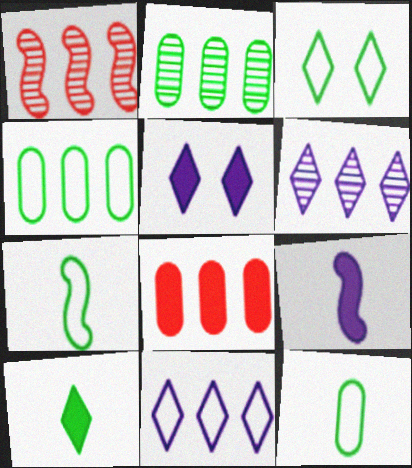[[1, 2, 6], 
[1, 5, 12], 
[3, 4, 7]]